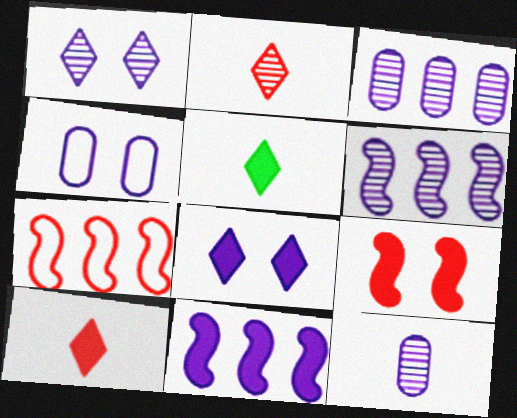[[1, 6, 12]]